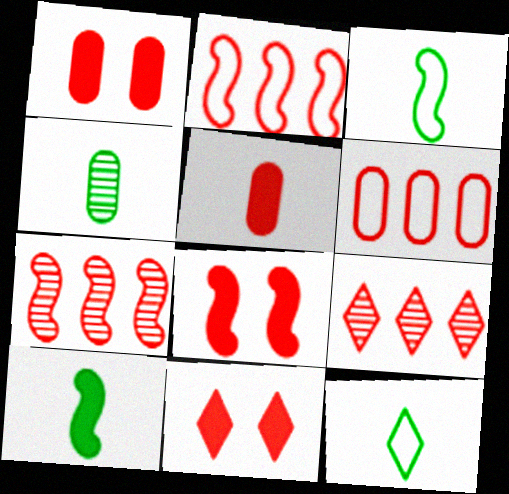[[1, 8, 11], 
[4, 10, 12]]